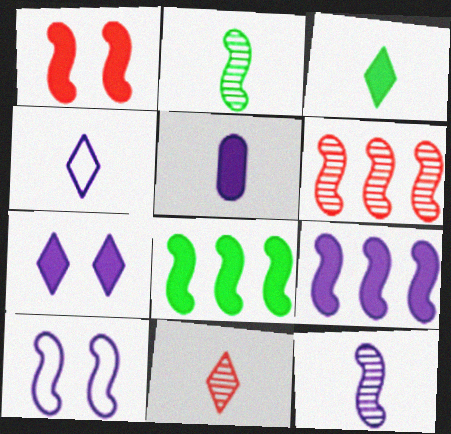[[3, 4, 11], 
[4, 5, 12], 
[5, 7, 9], 
[9, 10, 12]]